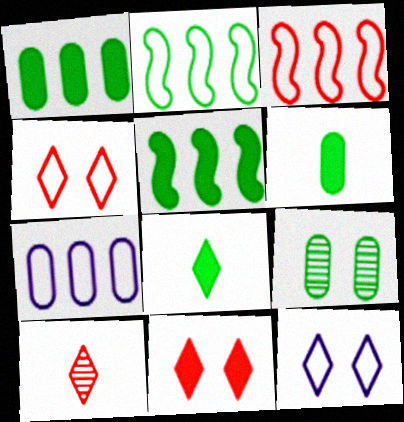[[2, 8, 9]]